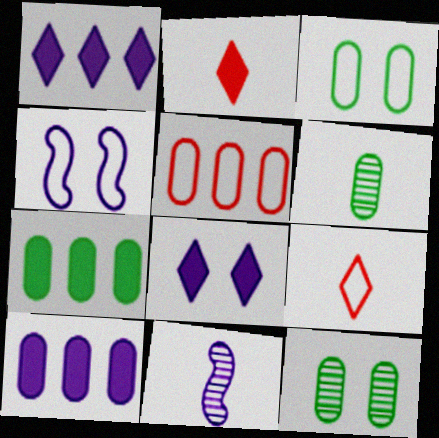[[3, 6, 7]]